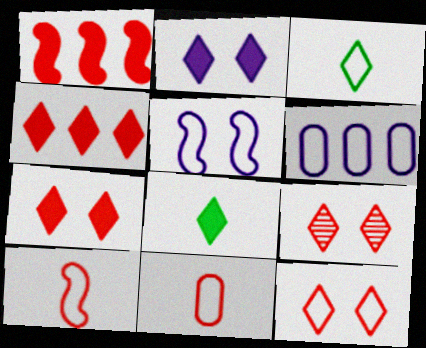[[1, 9, 11], 
[2, 4, 8], 
[7, 9, 12]]